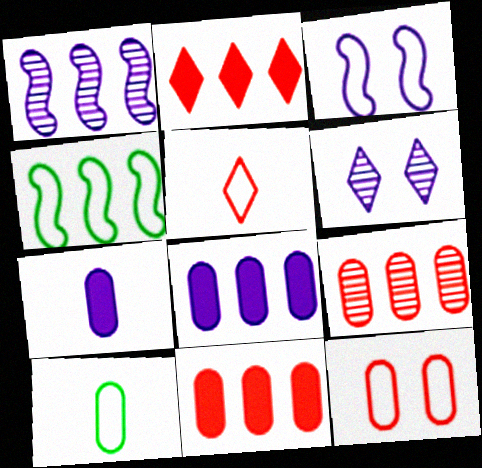[]